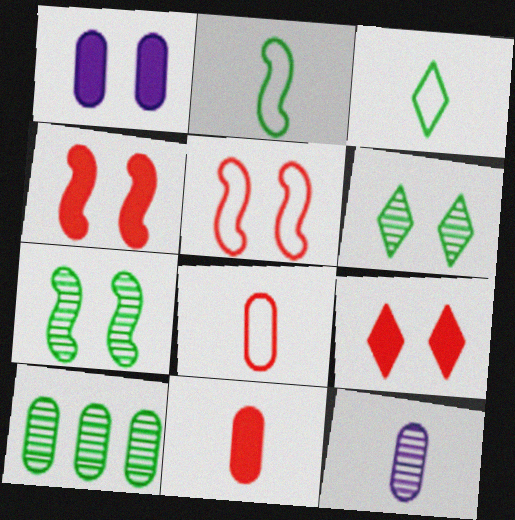[[1, 5, 6], 
[1, 8, 10]]